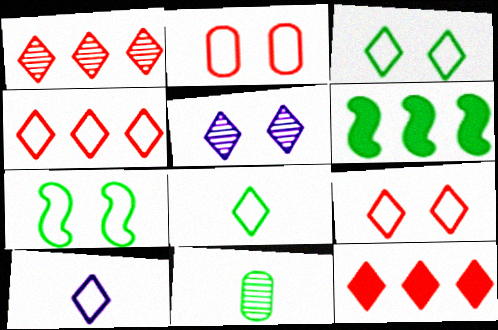[[1, 4, 12], 
[3, 4, 10], 
[3, 6, 11], 
[5, 8, 12]]